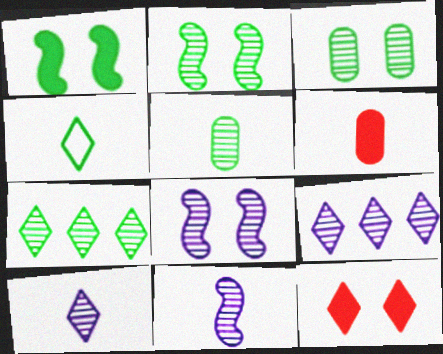[[2, 5, 7], 
[4, 6, 11], 
[4, 9, 12]]